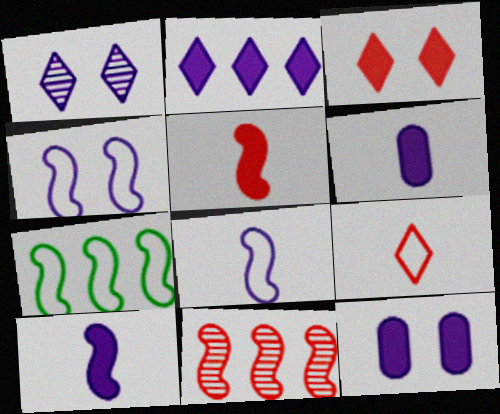[[1, 4, 12], 
[2, 10, 12]]